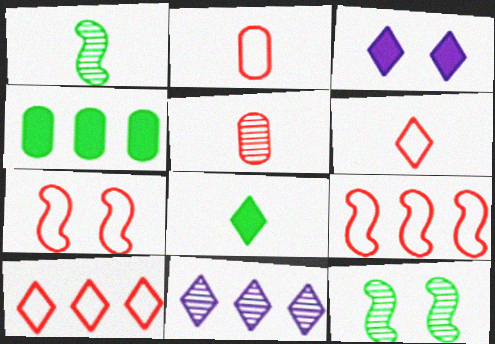[[2, 7, 10], 
[4, 9, 11], 
[5, 11, 12]]